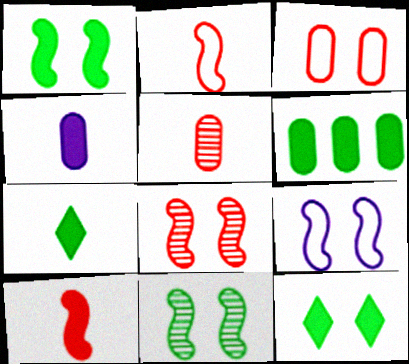[[1, 6, 7], 
[1, 8, 9], 
[4, 7, 10]]